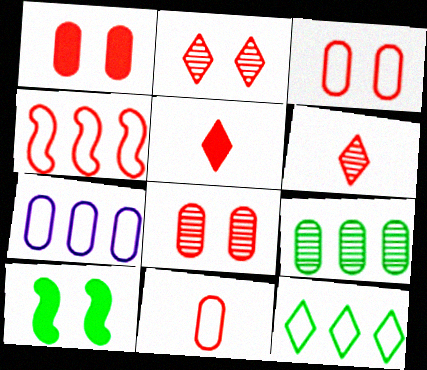[[1, 3, 8], 
[1, 4, 6], 
[4, 5, 8], 
[4, 7, 12], 
[6, 7, 10]]